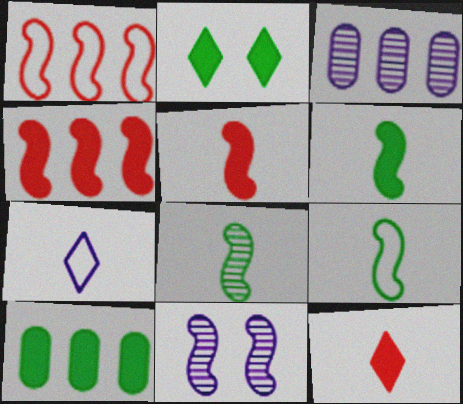[[1, 6, 11], 
[2, 6, 10], 
[4, 9, 11], 
[6, 8, 9]]